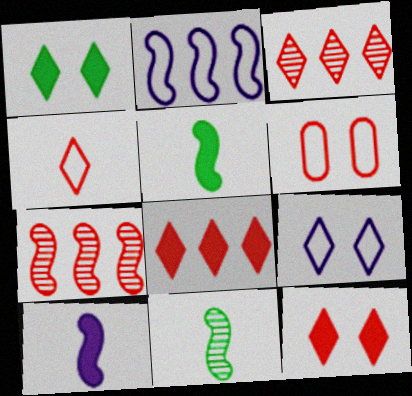[[3, 4, 12]]